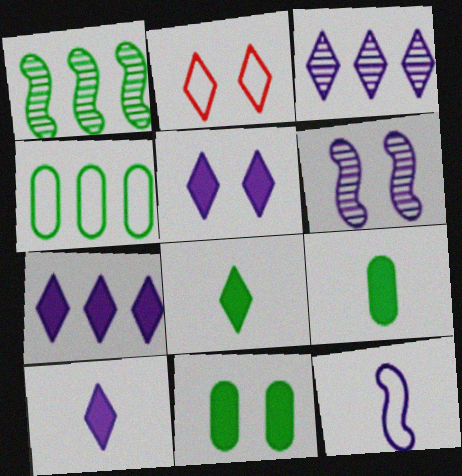[[2, 3, 8], 
[2, 4, 12], 
[2, 6, 11], 
[5, 7, 10]]